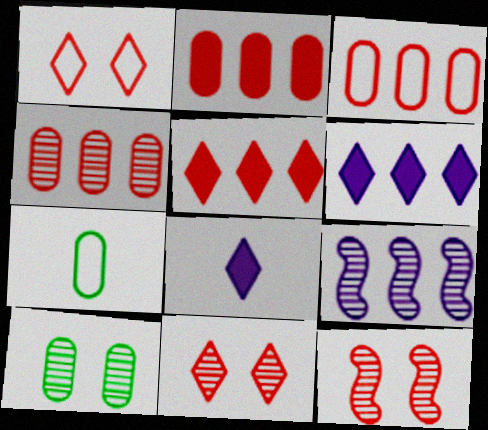[[2, 3, 4], 
[6, 7, 12]]